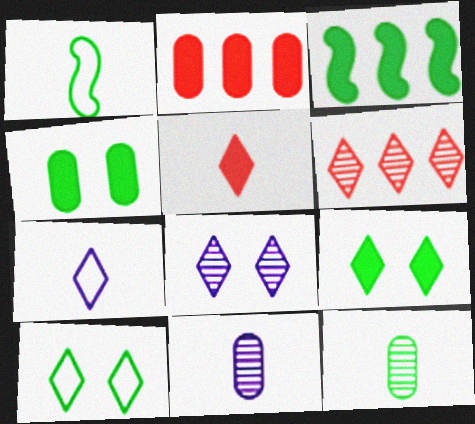[[1, 2, 8], 
[1, 5, 11], 
[3, 10, 12], 
[6, 7, 9]]